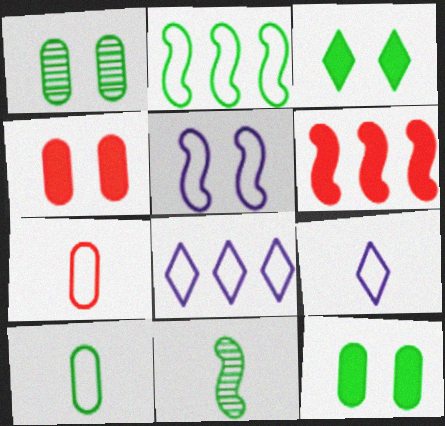[[1, 6, 9], 
[4, 8, 11], 
[5, 6, 11]]